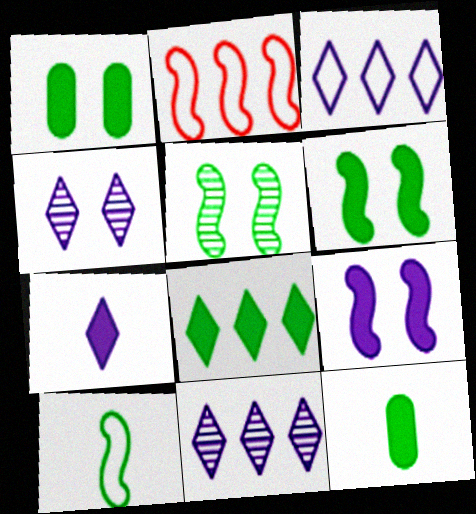[[2, 4, 12], 
[3, 4, 7], 
[6, 8, 12]]